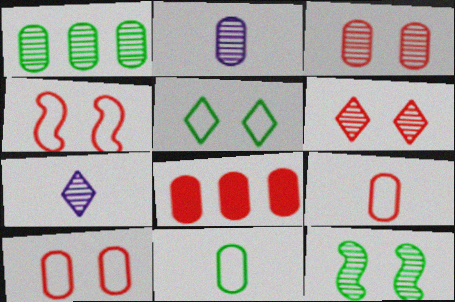[[1, 2, 3], 
[3, 8, 9]]